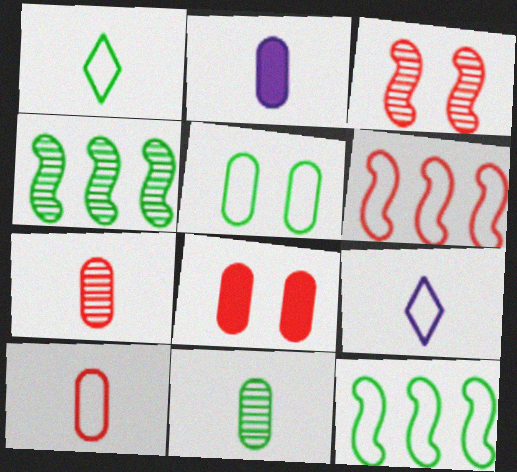[[1, 5, 12], 
[2, 10, 11], 
[4, 8, 9], 
[5, 6, 9]]